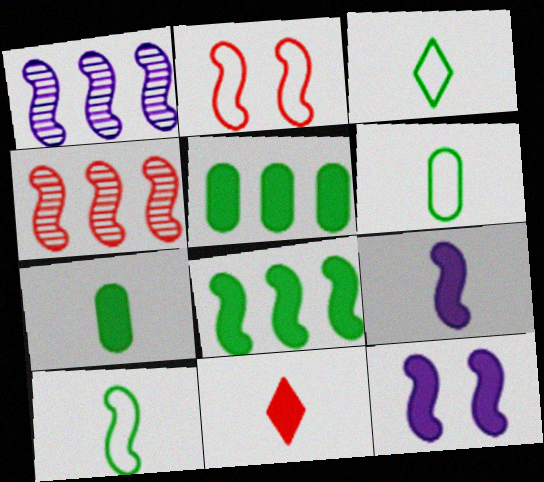[[3, 6, 10], 
[4, 10, 12], 
[5, 11, 12], 
[7, 9, 11]]